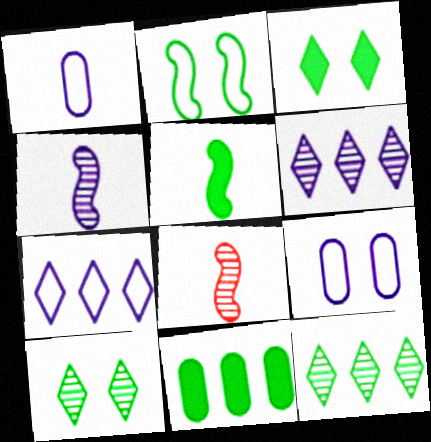[[3, 5, 11]]